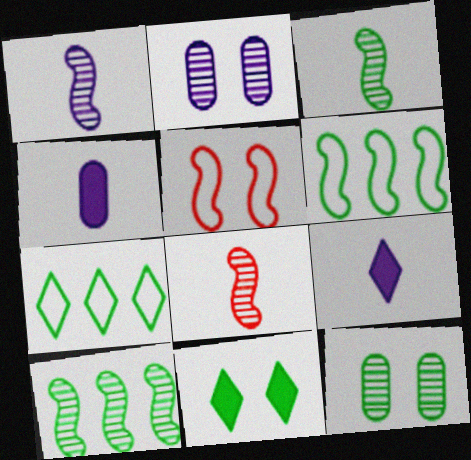[[1, 3, 8], 
[2, 5, 11]]